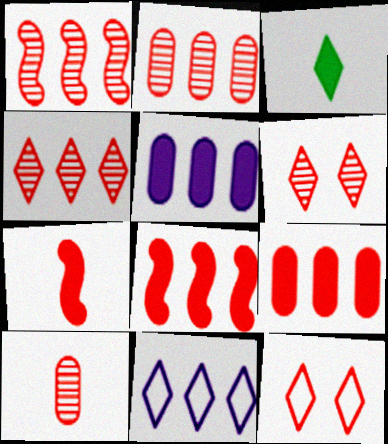[[1, 2, 4], 
[1, 6, 10], 
[2, 7, 12], 
[3, 6, 11], 
[8, 10, 12]]